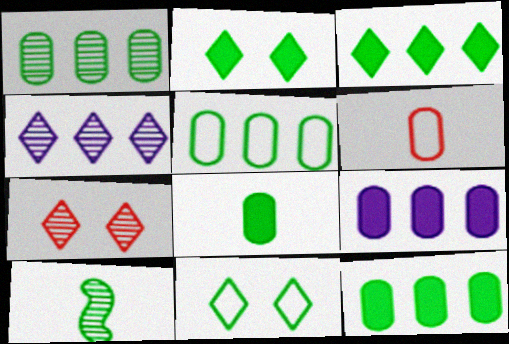[[1, 5, 12], 
[2, 5, 10], 
[10, 11, 12]]